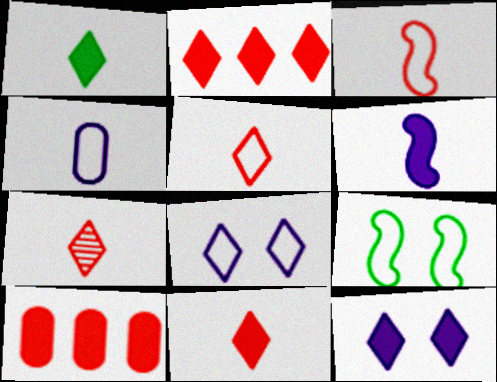[[1, 2, 12], 
[5, 7, 11]]